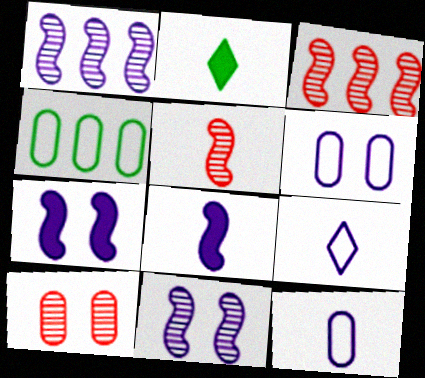[[2, 3, 6], 
[2, 5, 12]]